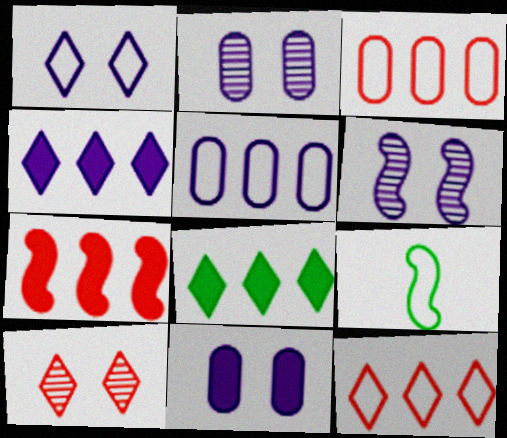[[1, 3, 9], 
[1, 6, 11], 
[6, 7, 9]]